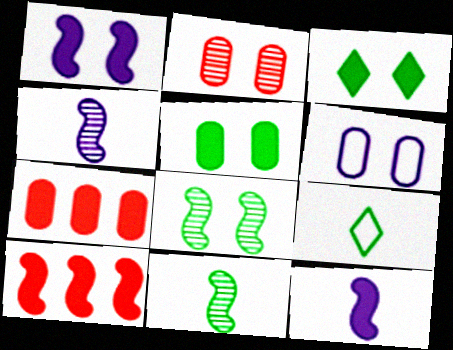[[2, 5, 6], 
[3, 7, 12]]